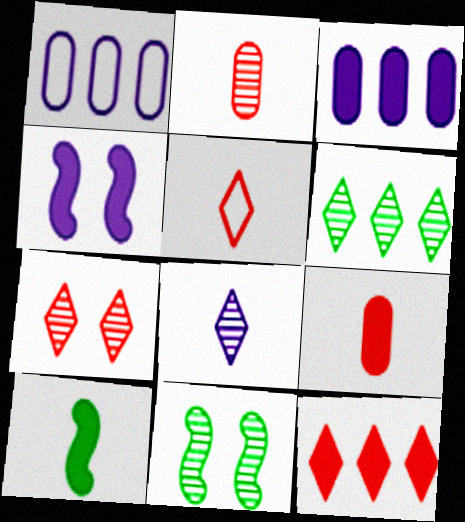[[1, 4, 8], 
[1, 7, 10], 
[3, 5, 11], 
[5, 7, 12], 
[6, 7, 8]]